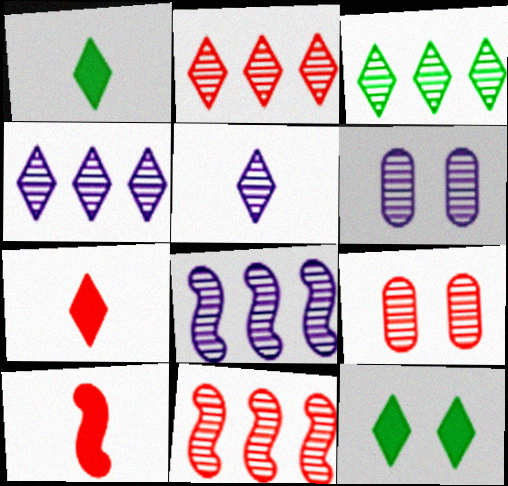[[2, 3, 4], 
[5, 6, 8]]